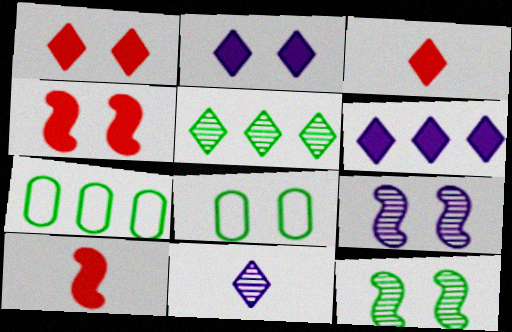[[1, 8, 9], 
[3, 7, 9], 
[4, 7, 11]]